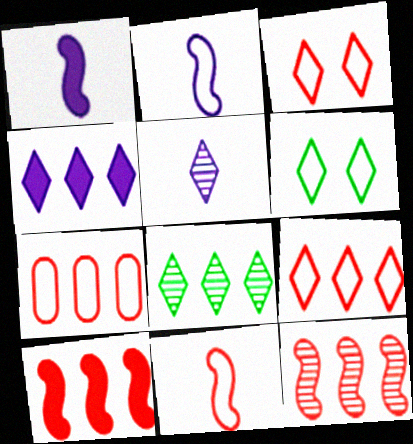[[2, 6, 7], 
[3, 7, 11], 
[4, 8, 9]]